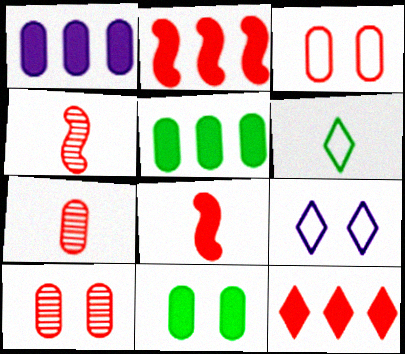[[3, 4, 12], 
[4, 5, 9]]